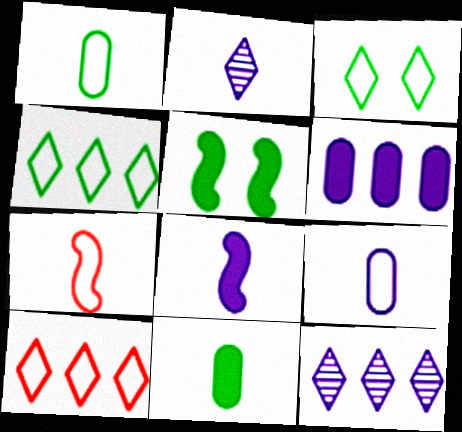[[2, 7, 11], 
[2, 8, 9]]